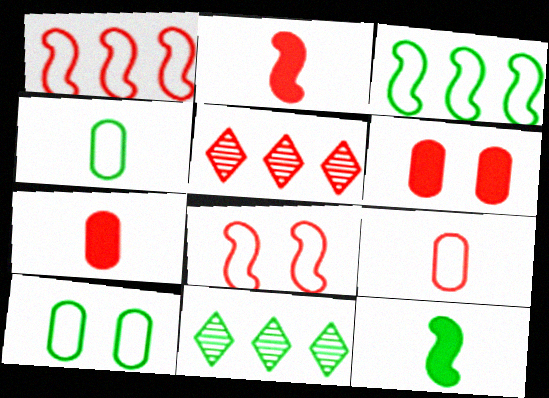[[5, 7, 8], 
[10, 11, 12]]